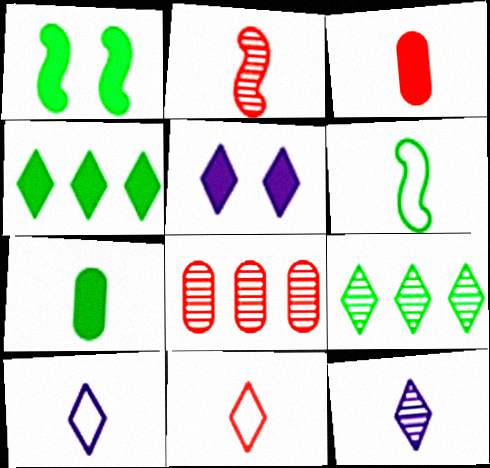[[1, 4, 7], 
[1, 8, 10], 
[2, 3, 11], 
[2, 7, 10], 
[3, 6, 12], 
[5, 6, 8], 
[5, 9, 11]]